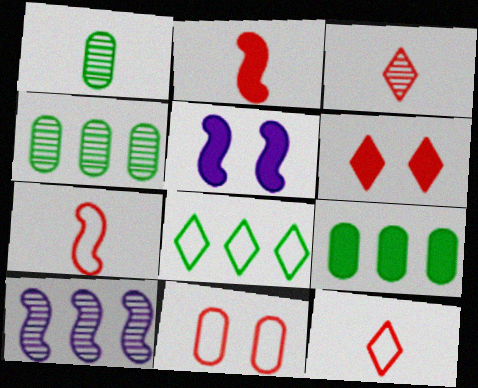[[4, 5, 12]]